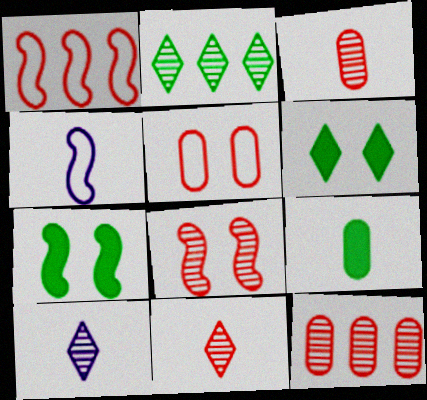[[4, 6, 12], 
[4, 9, 11], 
[8, 11, 12]]